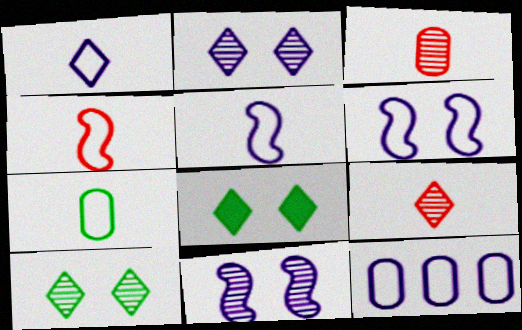[[1, 4, 7], 
[1, 6, 12]]